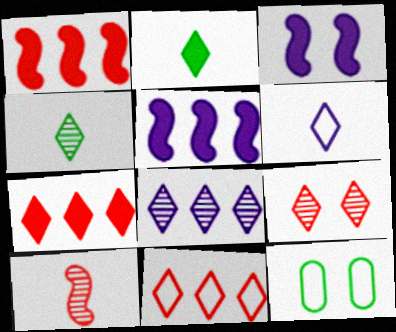[[3, 9, 12], 
[4, 8, 9]]